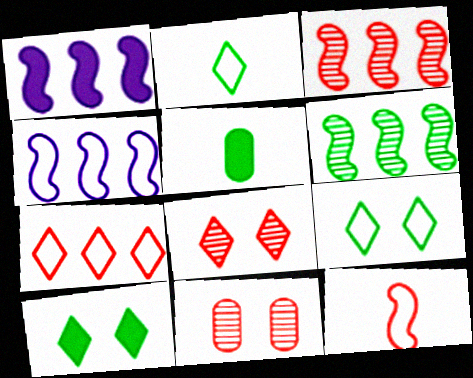[[1, 2, 11], 
[4, 5, 8], 
[5, 6, 9]]